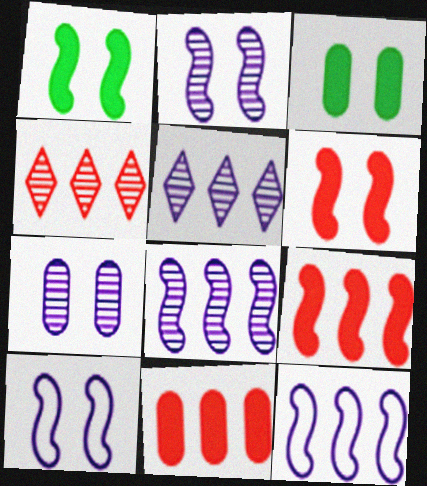[]